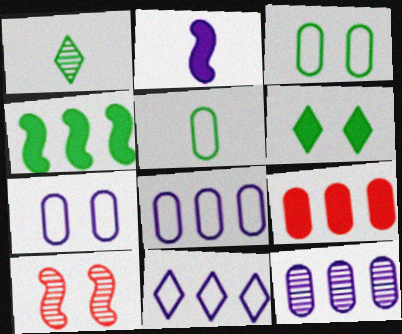[[1, 3, 4], 
[1, 10, 12], 
[2, 6, 9], 
[6, 7, 10]]